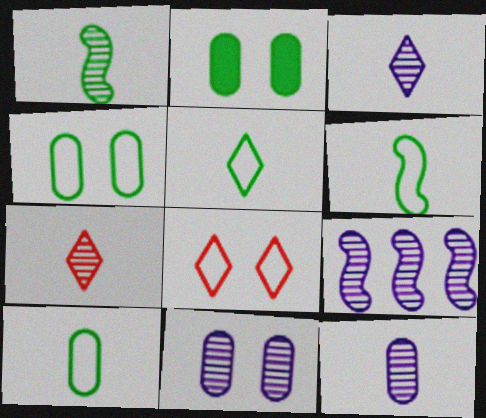[[1, 7, 12], 
[3, 9, 11], 
[5, 6, 10]]